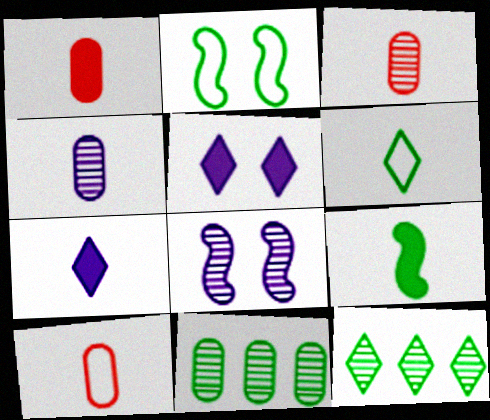[[1, 3, 10], 
[1, 7, 9], 
[3, 8, 12]]